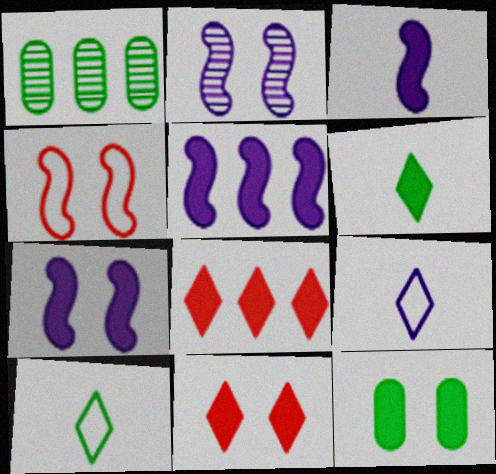[[3, 5, 7], 
[3, 8, 12], 
[7, 11, 12]]